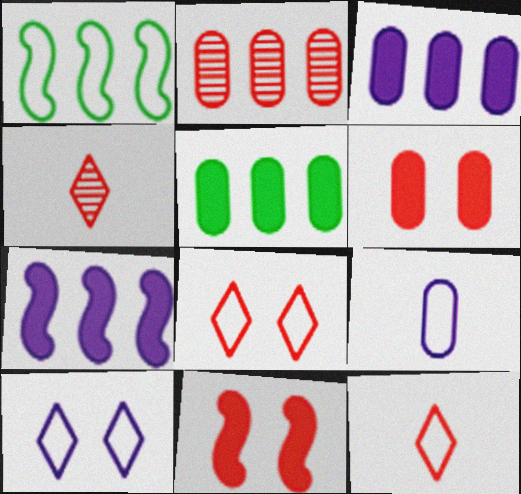[[1, 8, 9], 
[2, 11, 12]]